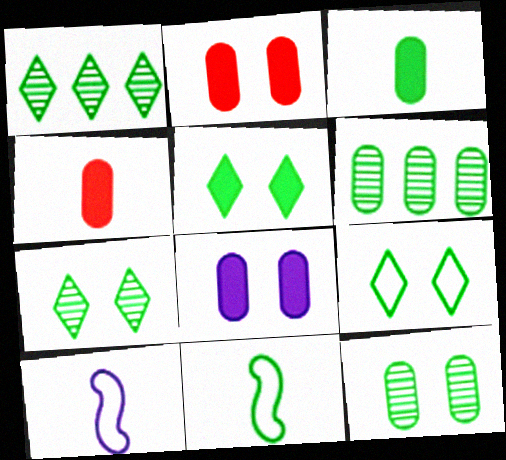[[1, 2, 10], 
[5, 6, 11], 
[5, 7, 9]]